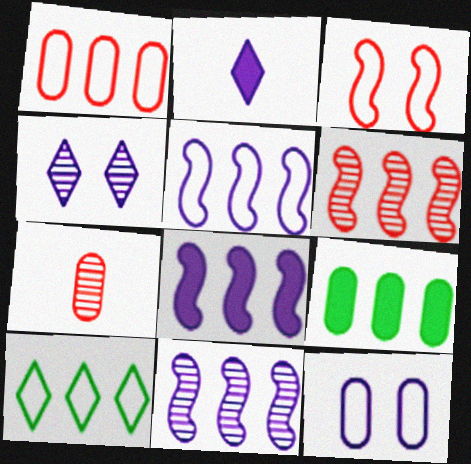[[1, 5, 10], 
[2, 11, 12], 
[5, 8, 11], 
[7, 9, 12]]